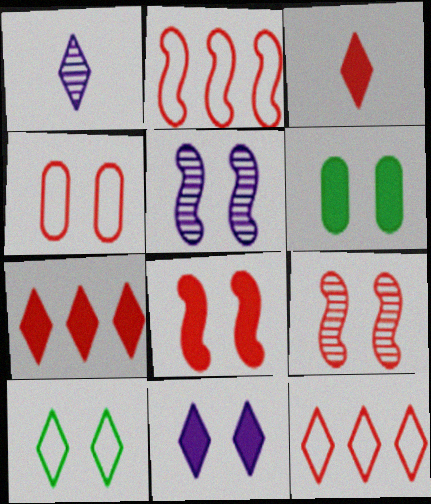[[1, 2, 6], 
[1, 7, 10], 
[6, 8, 11]]